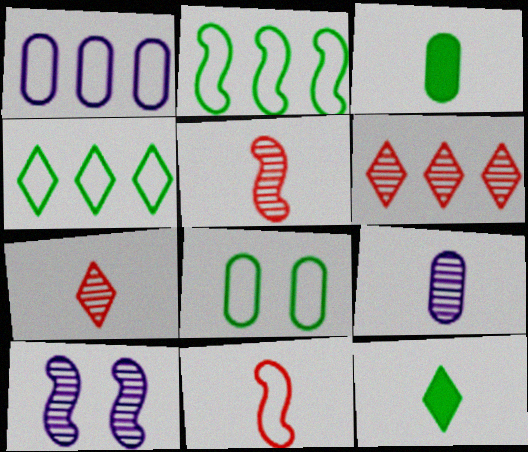[[9, 11, 12]]